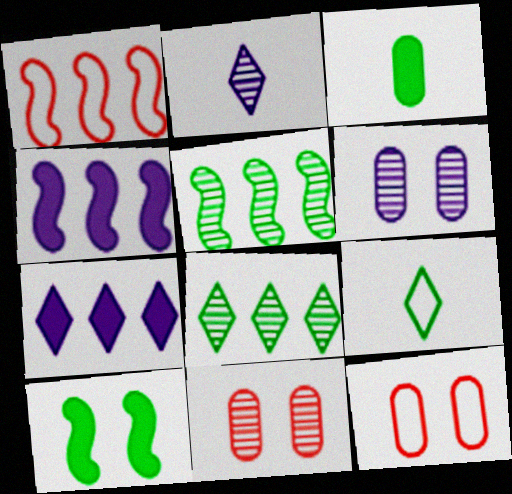[[1, 4, 5], 
[2, 5, 11], 
[4, 9, 11]]